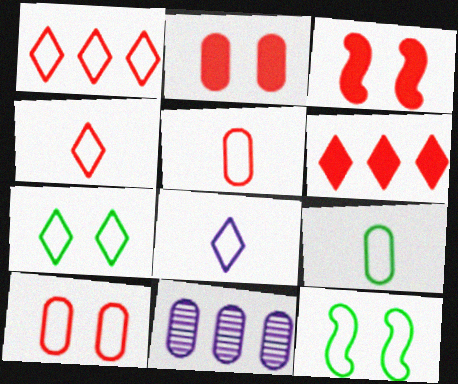[[1, 7, 8], 
[2, 9, 11]]